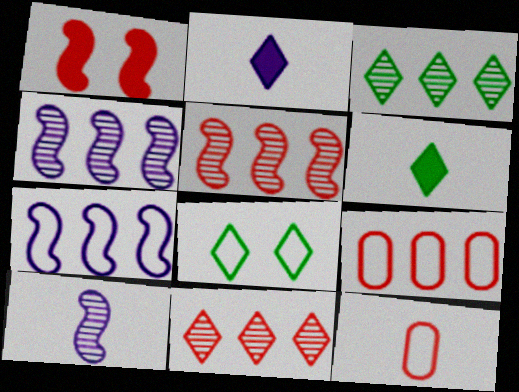[[1, 11, 12], 
[2, 8, 11], 
[3, 6, 8], 
[6, 10, 12], 
[7, 8, 12]]